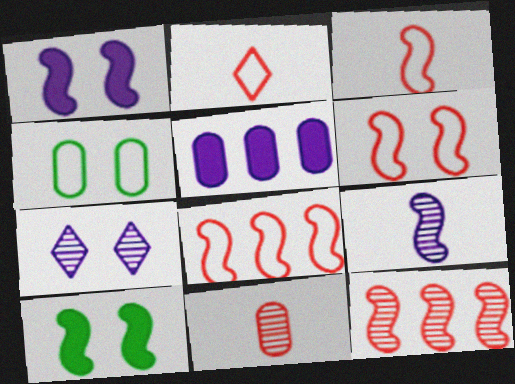[[3, 6, 8], 
[4, 5, 11], 
[8, 9, 10]]